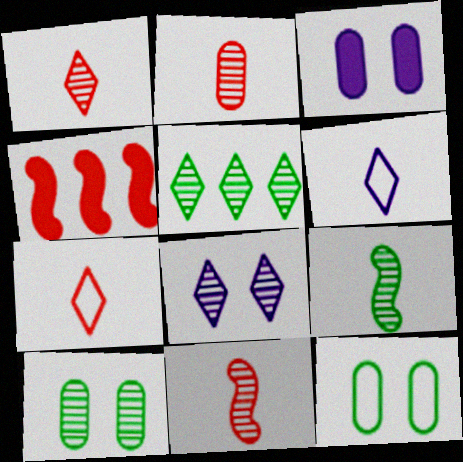[[1, 2, 11], 
[1, 5, 8], 
[4, 6, 10], 
[5, 9, 10]]